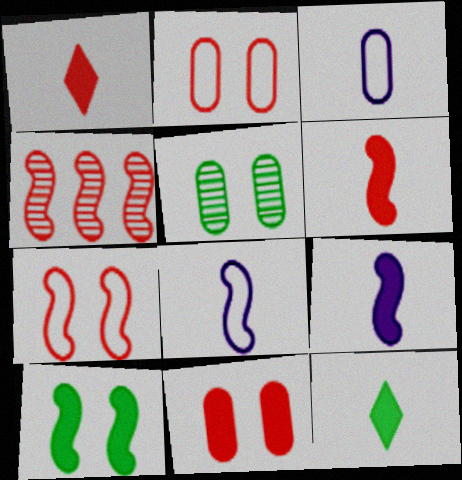[[1, 2, 4], 
[4, 6, 7], 
[4, 8, 10]]